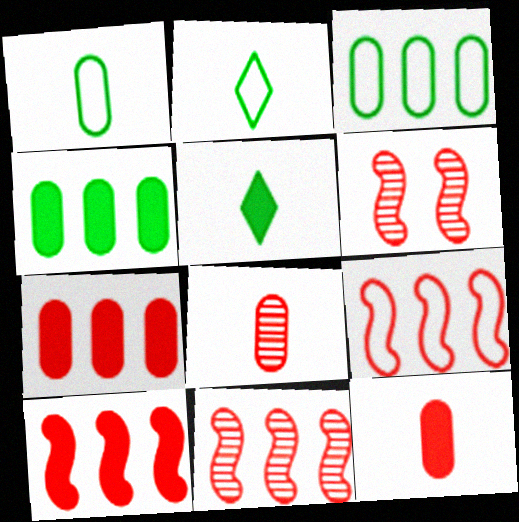[[9, 10, 11]]